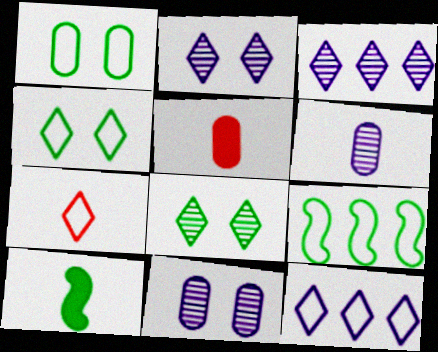[[2, 5, 9], 
[4, 7, 12], 
[6, 7, 10]]